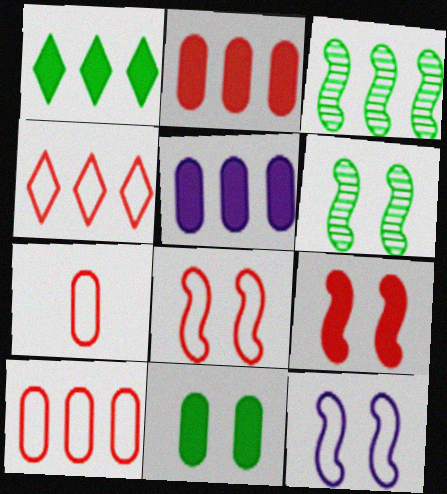[[3, 4, 5], 
[4, 7, 8], 
[6, 9, 12]]